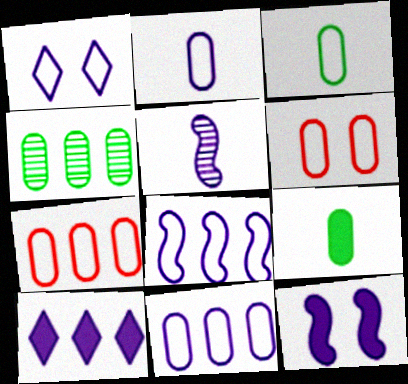[[1, 2, 8], 
[3, 6, 11], 
[5, 8, 12]]